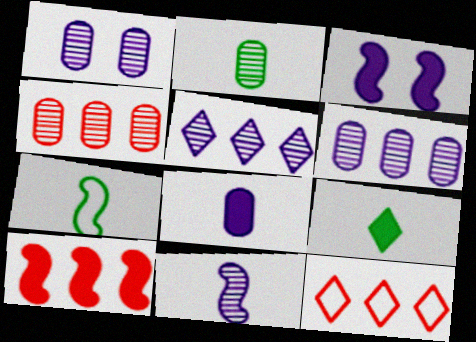[[1, 2, 4], 
[1, 5, 11], 
[2, 3, 12], 
[2, 7, 9], 
[4, 10, 12]]